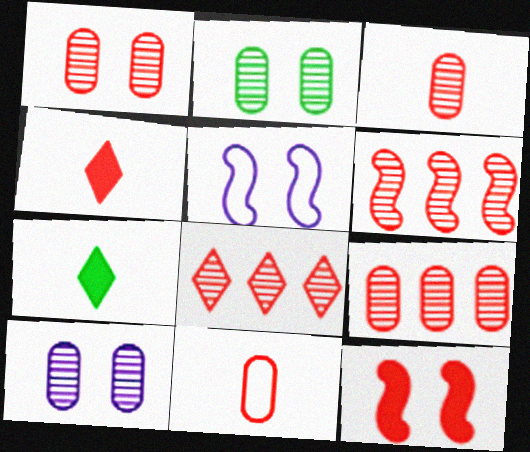[[1, 2, 10], 
[1, 3, 9], 
[5, 7, 9], 
[6, 8, 9], 
[8, 11, 12]]